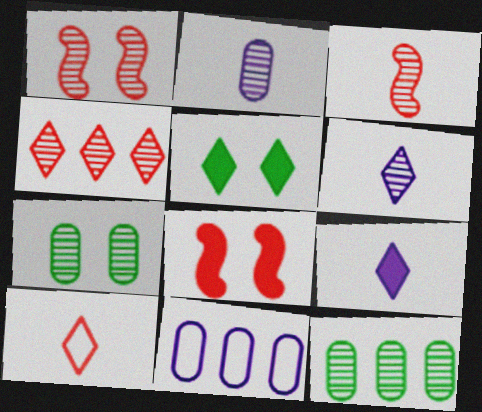[[1, 6, 12], 
[3, 5, 11]]